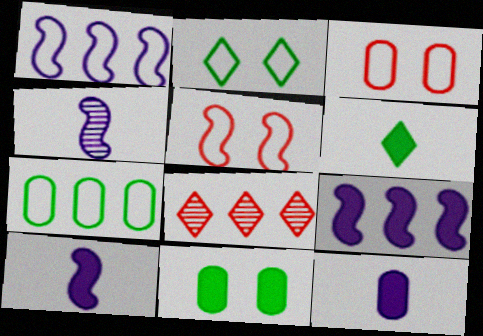[[7, 8, 9]]